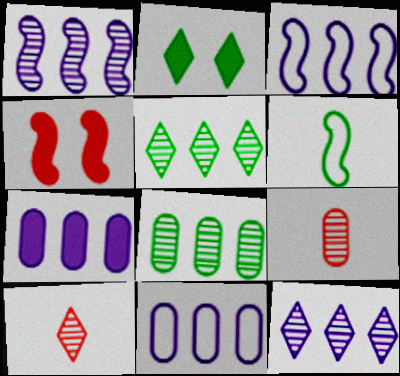[[1, 4, 6], 
[2, 3, 9], 
[2, 6, 8], 
[3, 7, 12]]